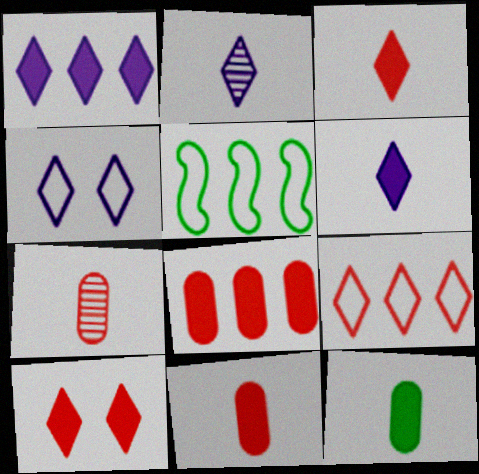[[1, 2, 4]]